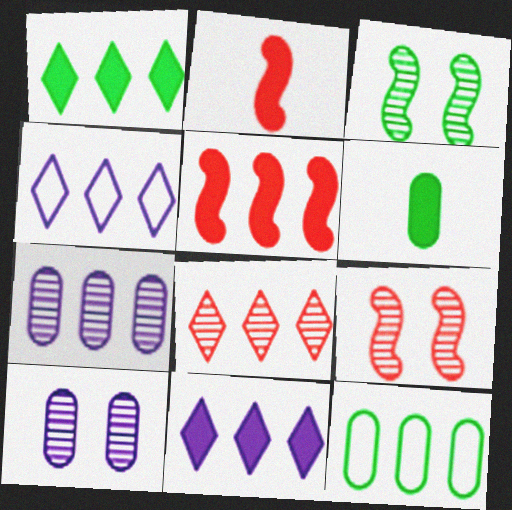[[1, 4, 8], 
[4, 6, 9]]